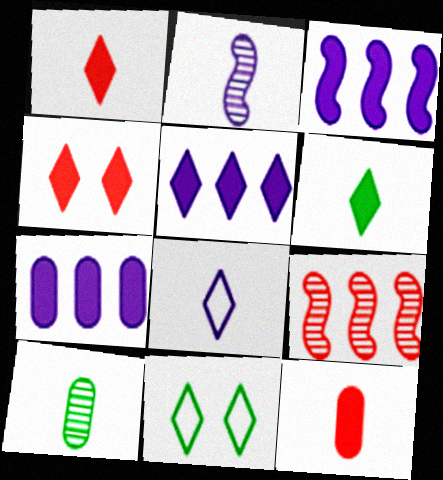[[3, 5, 7], 
[4, 5, 6]]